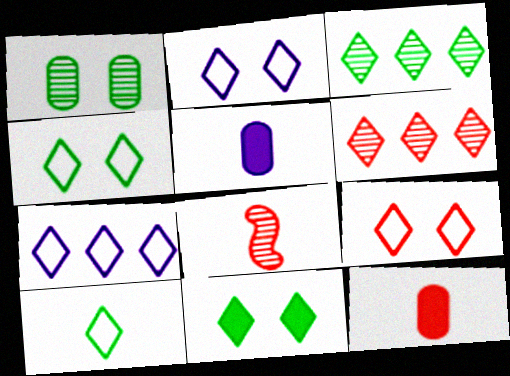[[2, 4, 9], 
[3, 10, 11], 
[5, 8, 10], 
[7, 9, 10]]